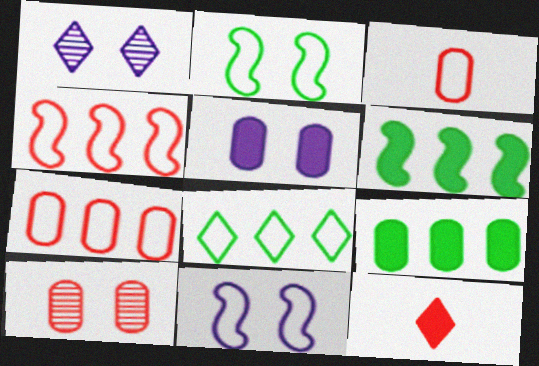[[1, 3, 6], 
[1, 5, 11], 
[1, 8, 12], 
[3, 8, 11], 
[4, 10, 12], 
[5, 6, 12]]